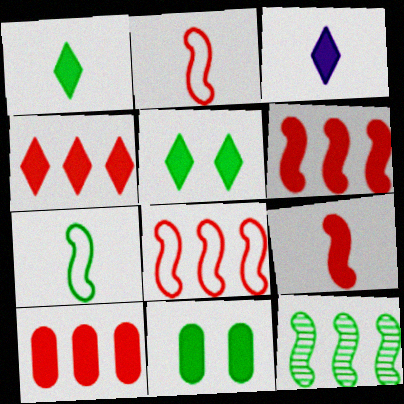[[3, 4, 5], 
[3, 6, 11], 
[4, 6, 10]]